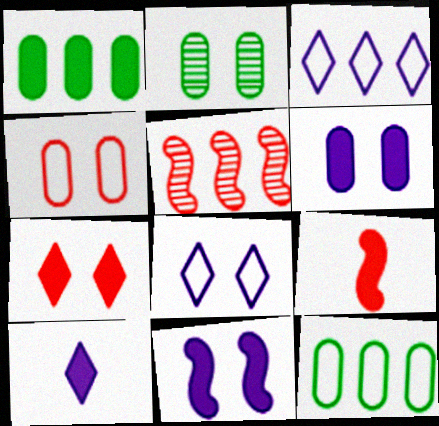[[1, 3, 5], 
[2, 3, 9], 
[2, 4, 6]]